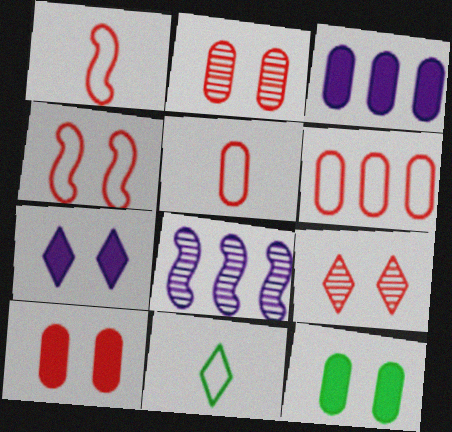[[4, 9, 10], 
[8, 10, 11]]